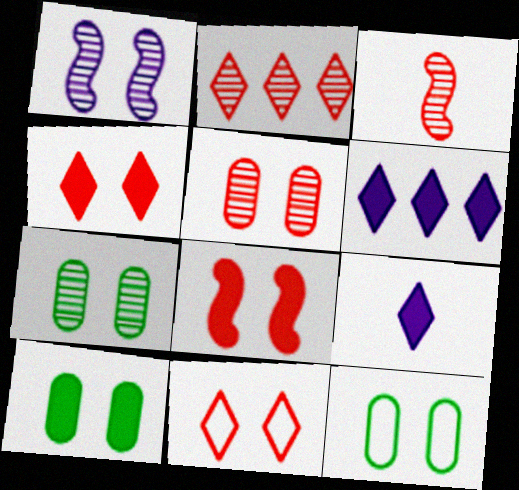[[1, 4, 12], 
[1, 10, 11], 
[2, 3, 5], 
[3, 6, 12], 
[5, 8, 11], 
[7, 10, 12]]